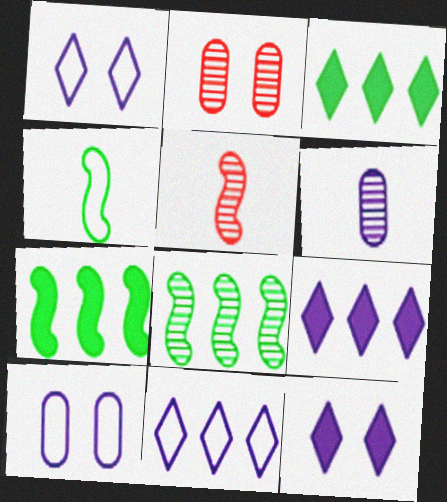[[2, 4, 9], 
[3, 5, 10]]